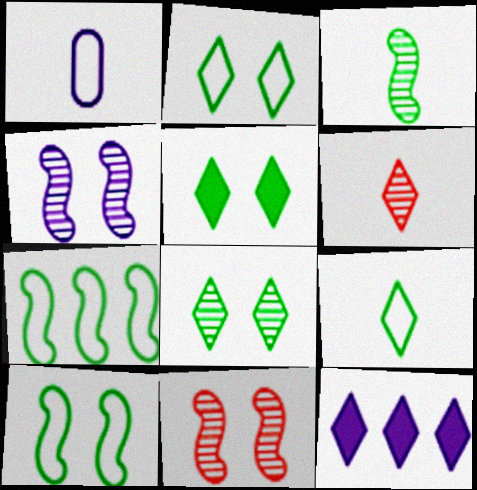[[1, 4, 12], 
[2, 5, 8], 
[2, 6, 12]]